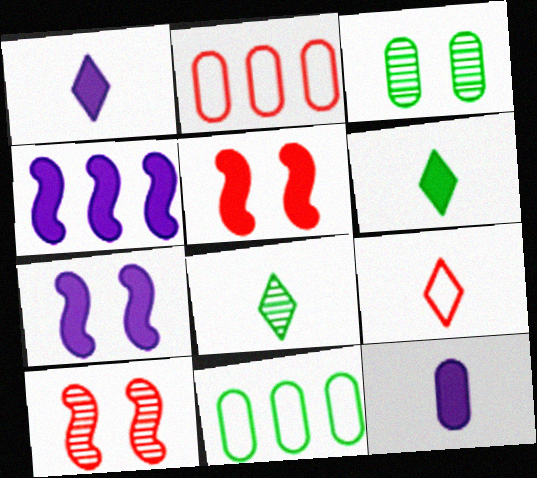[[1, 8, 9], 
[1, 10, 11], 
[2, 3, 12], 
[2, 7, 8], 
[3, 4, 9]]